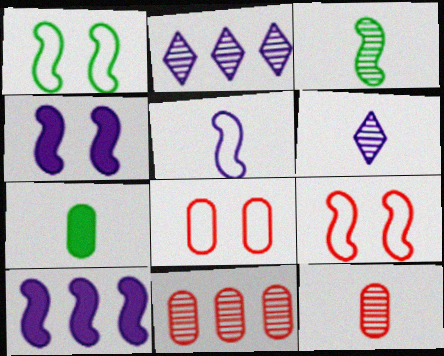[[2, 7, 9], 
[3, 6, 12], 
[3, 9, 10]]